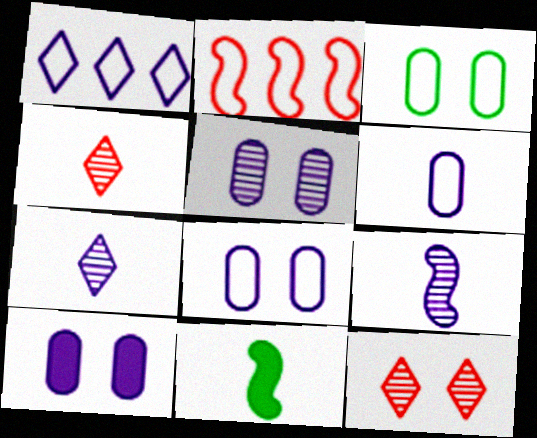[[1, 9, 10], 
[4, 6, 11], 
[5, 8, 10]]